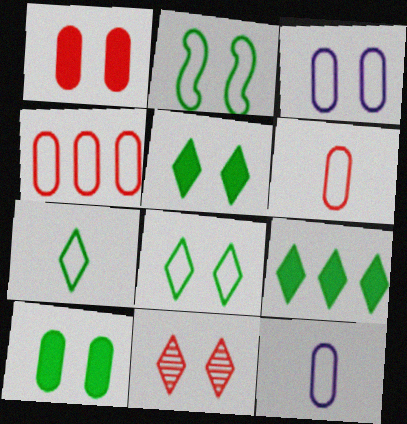[]